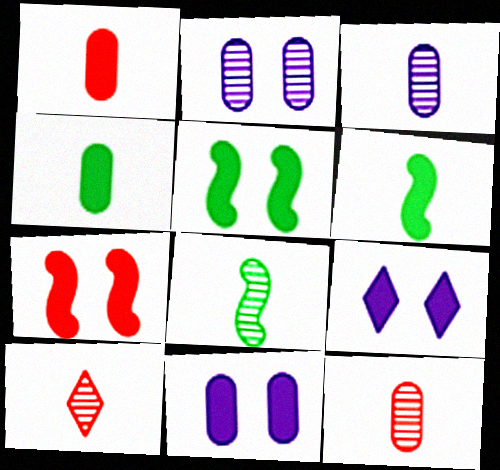[[3, 8, 10]]